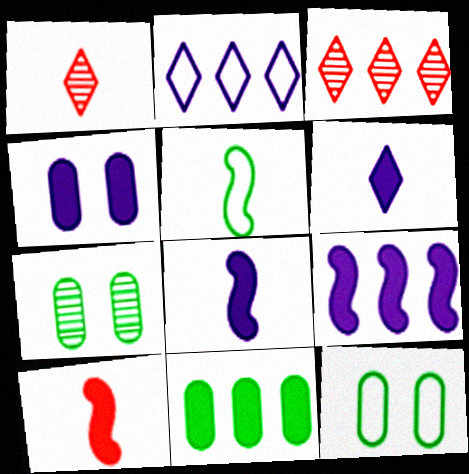[[1, 9, 12], 
[2, 7, 10], 
[3, 4, 5], 
[3, 8, 12], 
[4, 6, 9]]